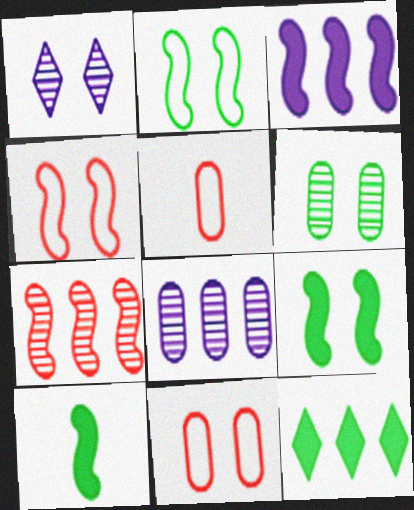[[1, 9, 11]]